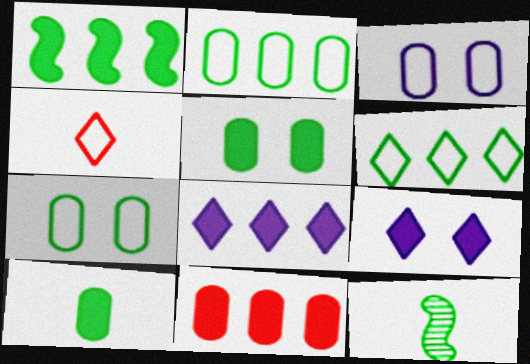[[1, 8, 11], 
[5, 6, 12]]